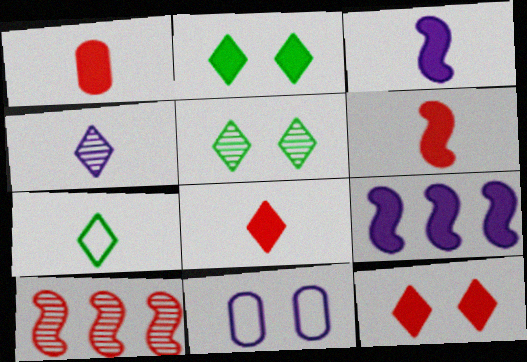[[1, 2, 9], 
[1, 6, 8], 
[4, 7, 8], 
[4, 9, 11]]